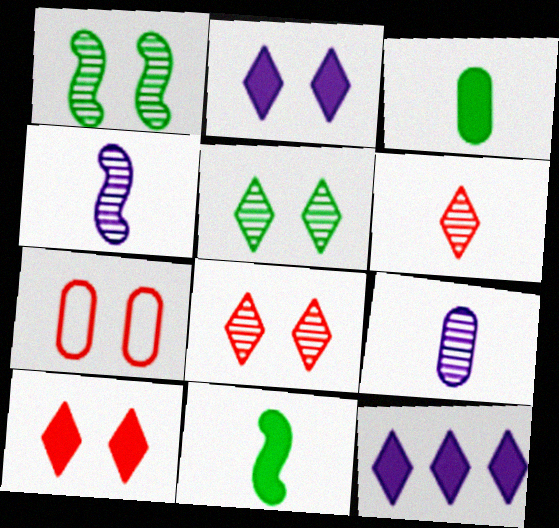[[1, 2, 7]]